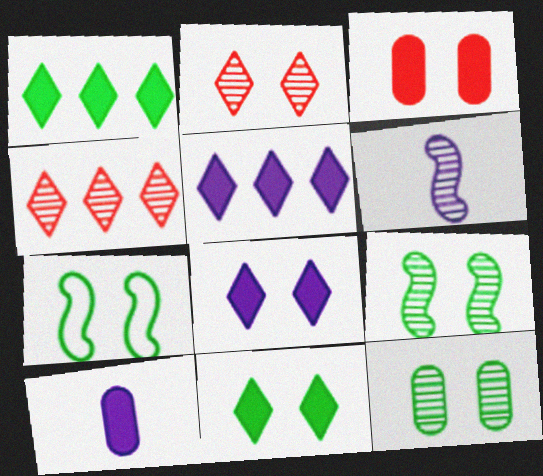[[4, 6, 12], 
[4, 7, 10], 
[7, 11, 12]]